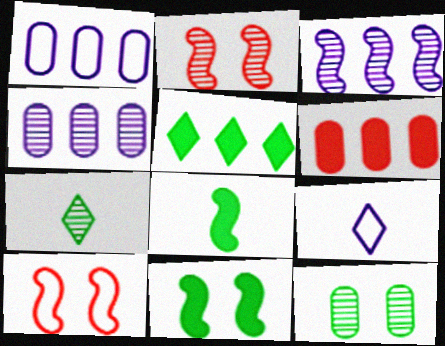[[2, 4, 7], 
[3, 8, 10]]